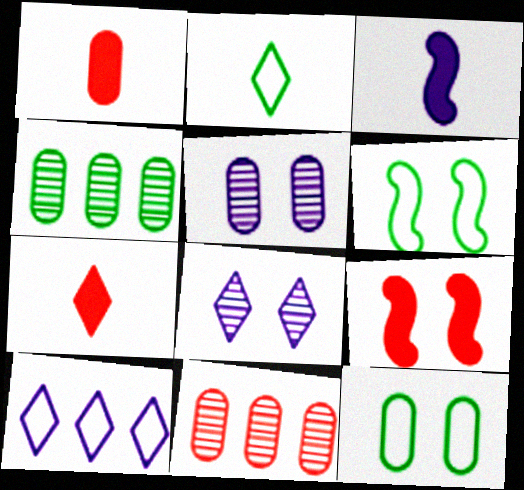[[3, 5, 10], 
[8, 9, 12]]